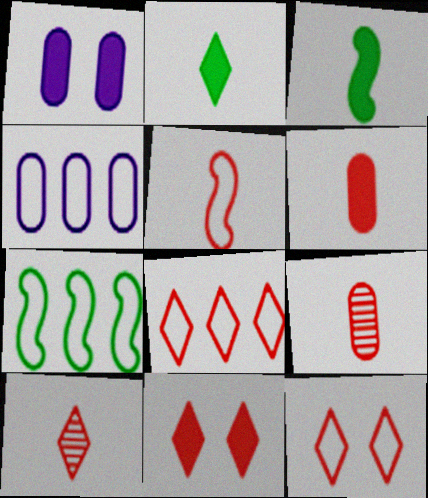[[1, 7, 10], 
[4, 7, 8], 
[5, 6, 10], 
[8, 10, 11]]